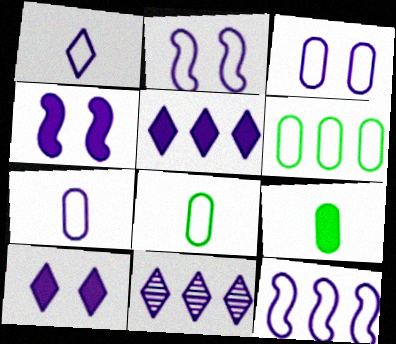[[1, 3, 12], 
[1, 10, 11], 
[4, 7, 11]]